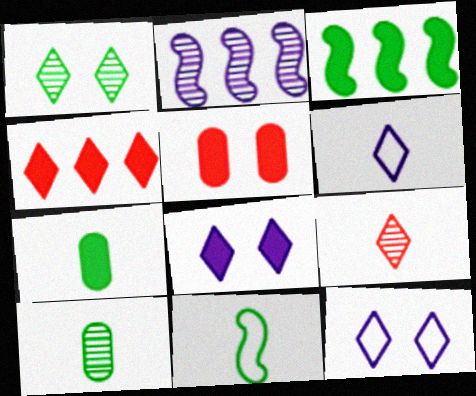[[1, 4, 6]]